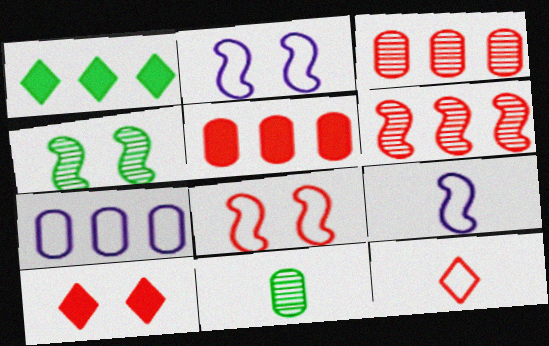[[1, 6, 7]]